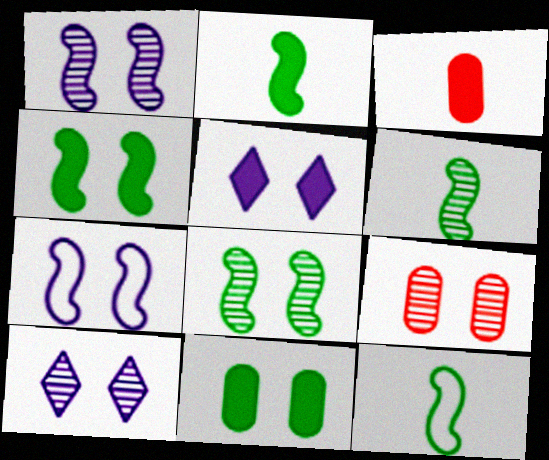[[2, 6, 12], 
[8, 9, 10]]